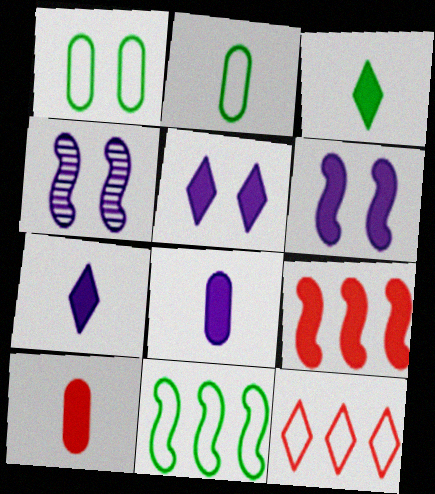[]